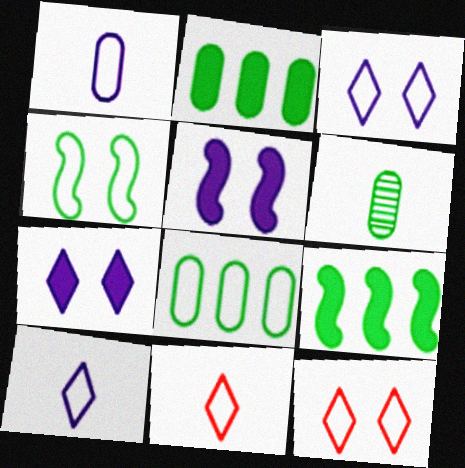[]